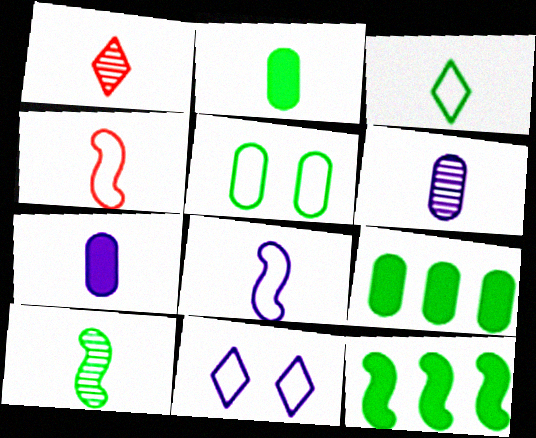[[1, 2, 8], 
[1, 6, 10], 
[2, 3, 10]]